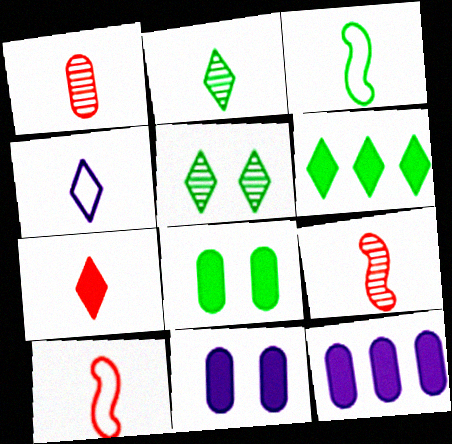[[1, 7, 10], 
[2, 4, 7], 
[5, 10, 12]]